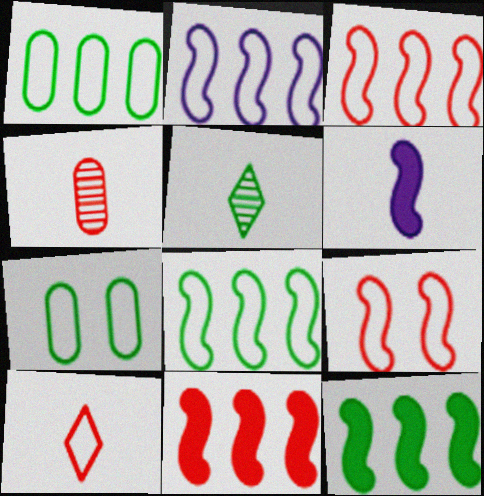[[2, 3, 8], 
[2, 7, 10], 
[5, 7, 12]]